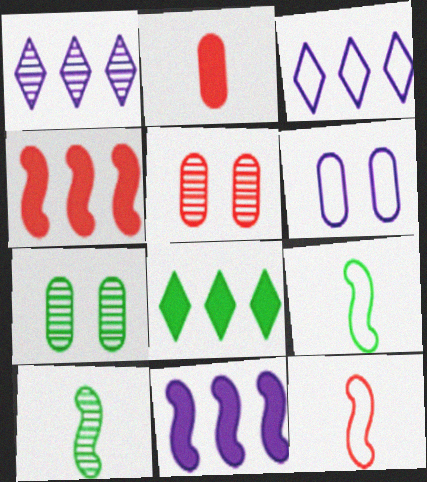[[1, 5, 10], 
[7, 8, 9]]